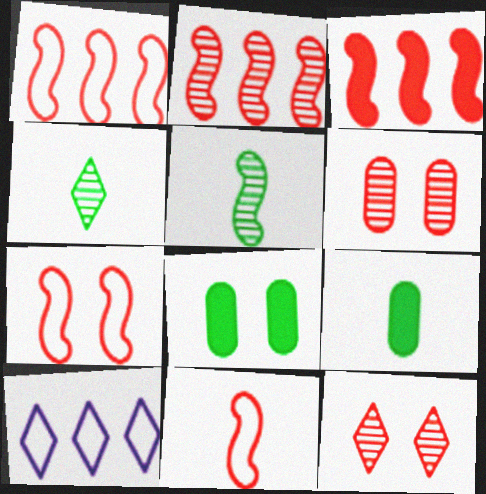[[1, 2, 3], 
[1, 7, 11]]